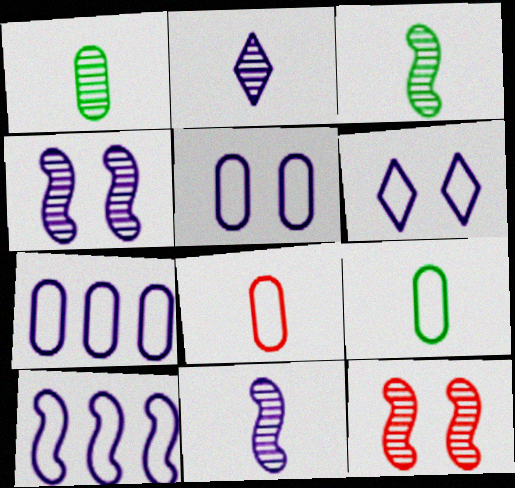[]